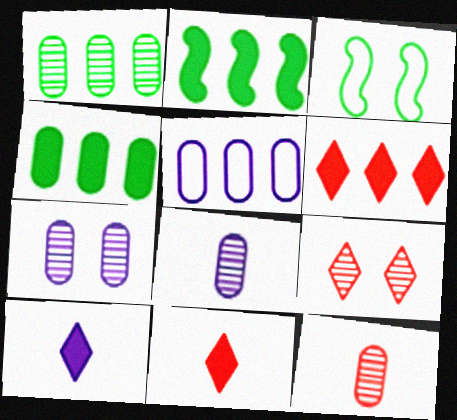[[1, 7, 12], 
[3, 6, 8]]